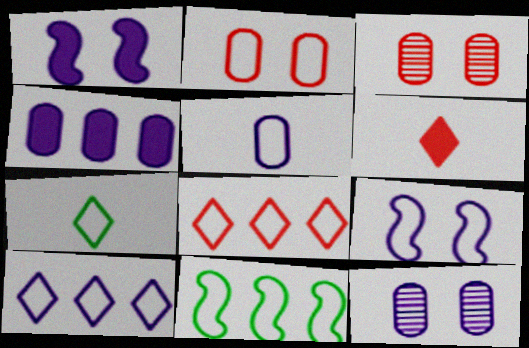[[4, 5, 12], 
[5, 9, 10], 
[6, 11, 12]]